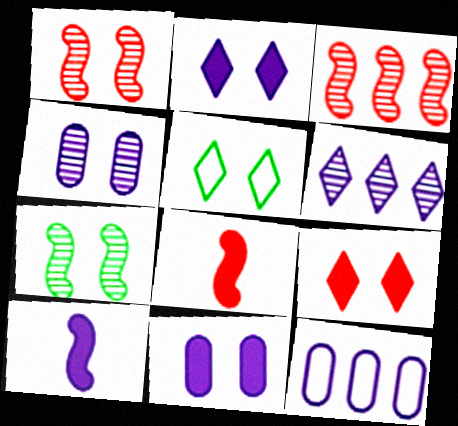[[1, 5, 11]]